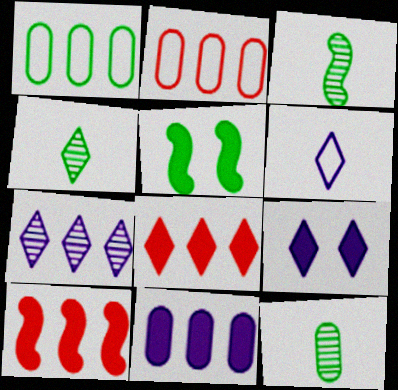[[1, 4, 5], 
[1, 7, 10], 
[2, 3, 9], 
[3, 4, 12], 
[6, 7, 9]]